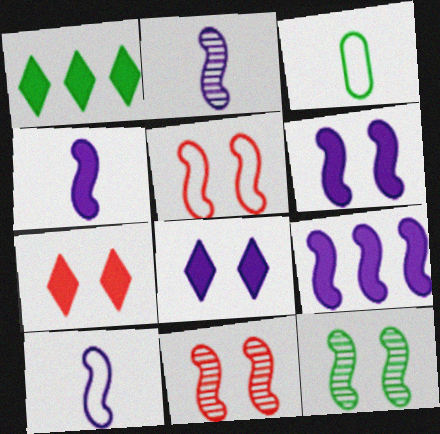[[1, 3, 12], 
[2, 4, 10], 
[4, 6, 9], 
[5, 6, 12]]